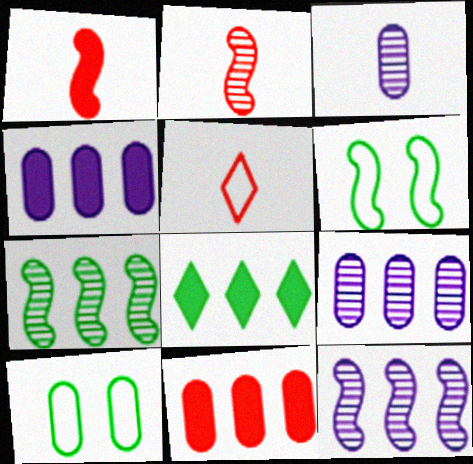[[1, 6, 12], 
[3, 10, 11]]